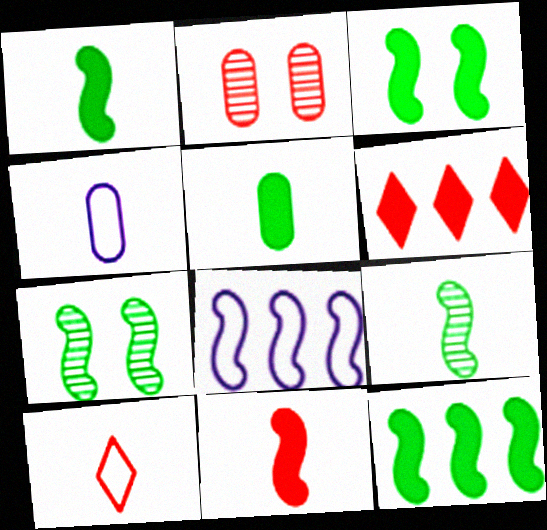[[1, 3, 12], 
[4, 6, 7], 
[7, 8, 11]]